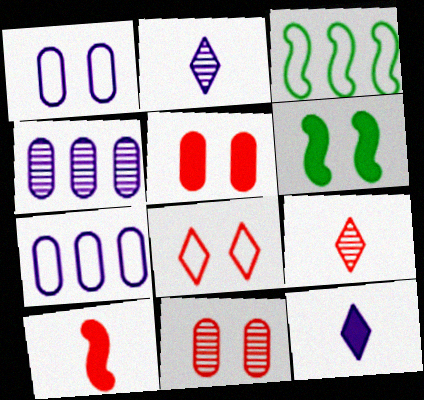[[2, 3, 5], 
[3, 11, 12], 
[6, 7, 9]]